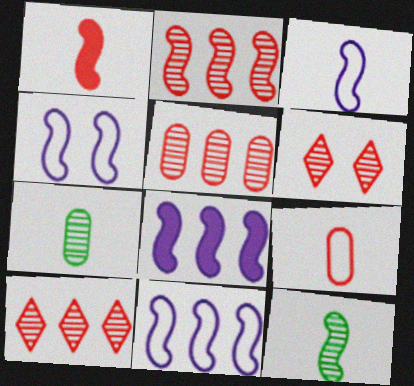[[1, 3, 12], 
[2, 5, 10], 
[3, 4, 11]]